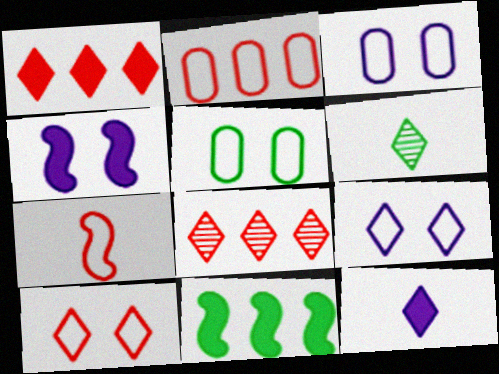[[1, 6, 9], 
[2, 4, 6], 
[2, 7, 10], 
[5, 6, 11]]